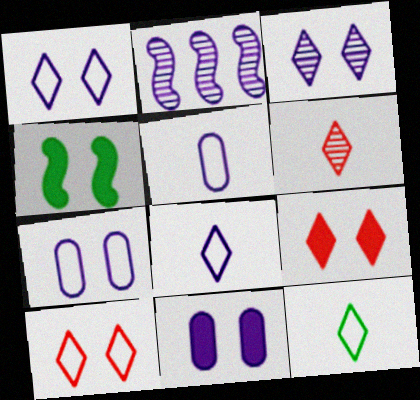[[2, 8, 11], 
[4, 9, 11]]